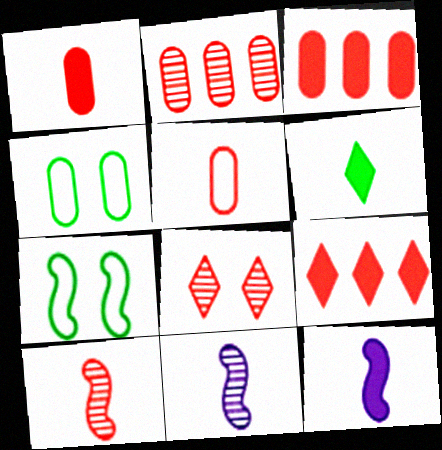[[1, 6, 12], 
[2, 8, 10], 
[4, 9, 11], 
[5, 6, 11]]